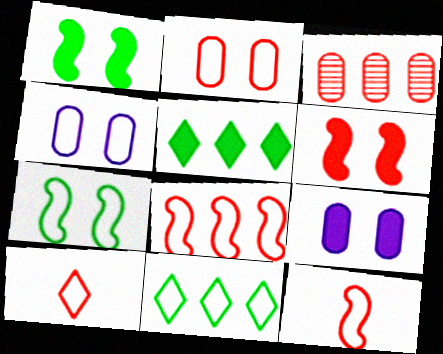[[2, 8, 10], 
[3, 6, 10], 
[4, 11, 12]]